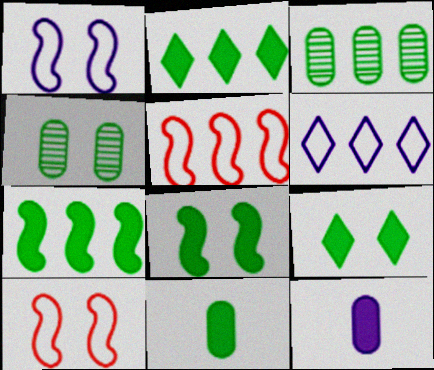[[2, 8, 11], 
[7, 9, 11]]